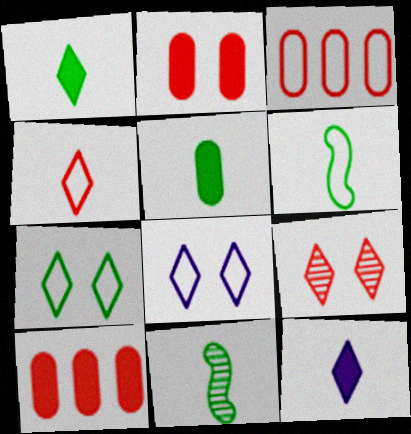[[3, 6, 8], 
[8, 10, 11]]